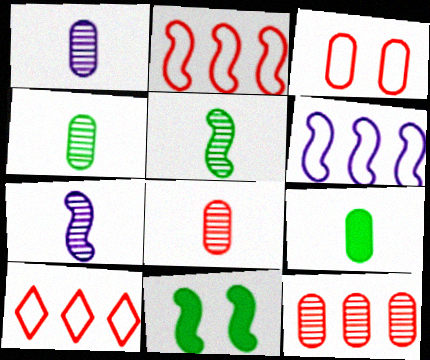[[1, 4, 8], 
[1, 10, 11], 
[2, 7, 11]]